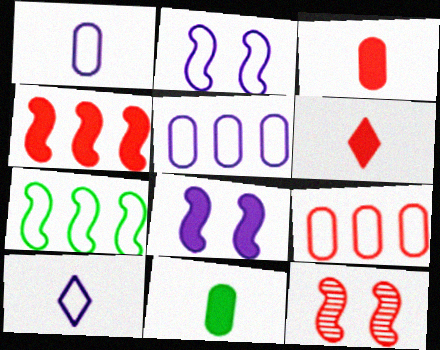[[2, 5, 10], 
[6, 9, 12]]